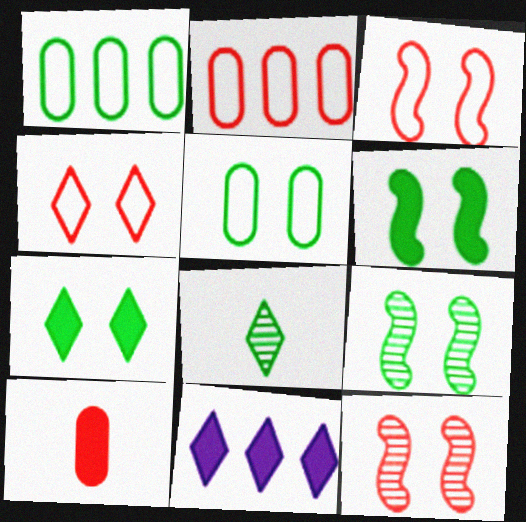[[1, 6, 8], 
[4, 8, 11], 
[5, 7, 9], 
[6, 10, 11]]